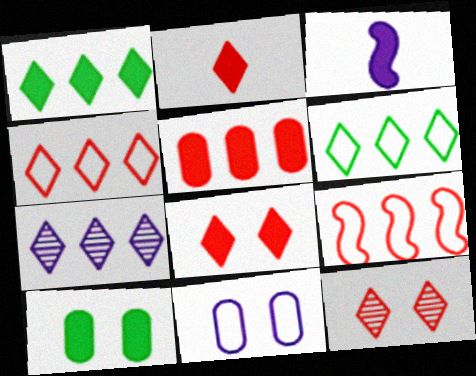[[1, 4, 7], 
[2, 4, 12], 
[3, 7, 11]]